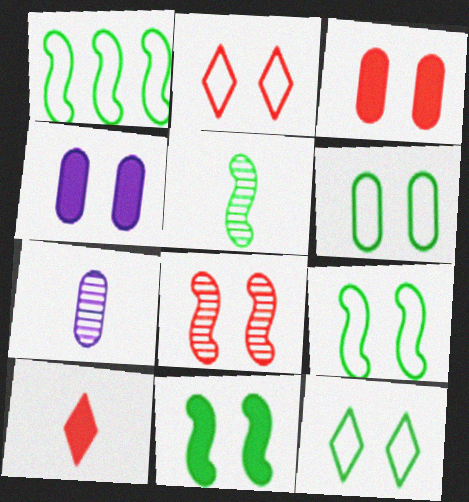[[1, 5, 11], 
[2, 3, 8], 
[4, 8, 12], 
[6, 9, 12]]